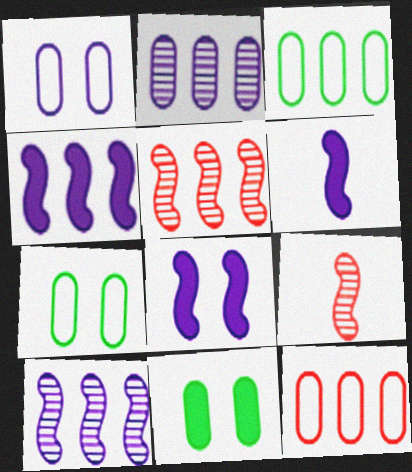[[4, 6, 8]]